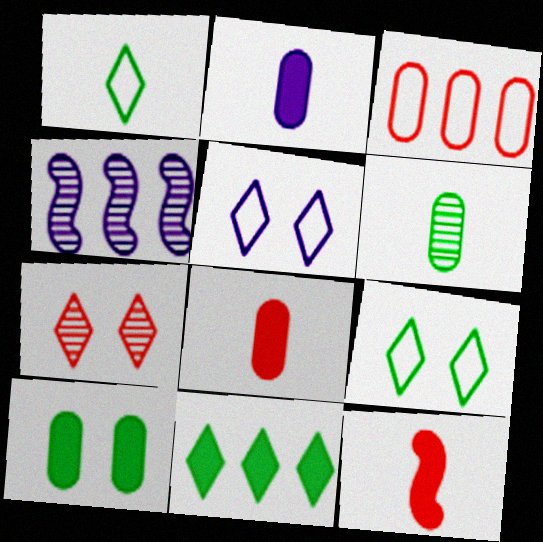[[2, 4, 5], 
[3, 4, 11], 
[3, 7, 12], 
[4, 6, 7], 
[4, 8, 9]]